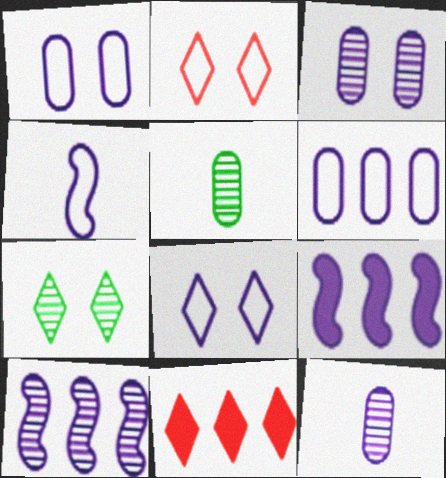[[2, 5, 9], 
[4, 6, 8], 
[8, 9, 12]]